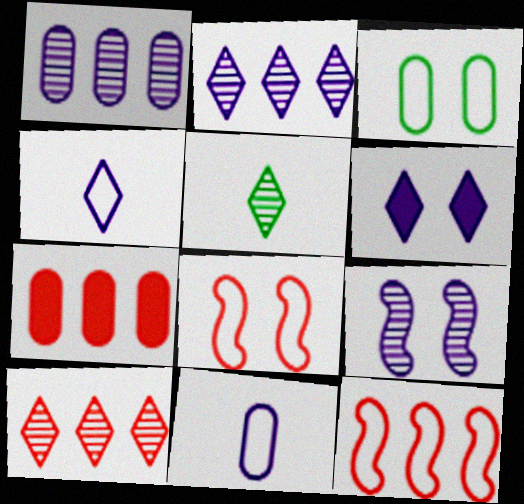[[2, 4, 6], 
[3, 4, 12], 
[7, 10, 12]]